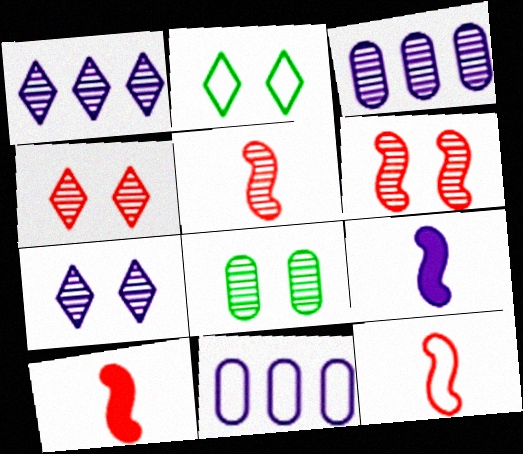[[1, 5, 8], 
[2, 3, 10], 
[2, 11, 12], 
[5, 10, 12], 
[6, 7, 8], 
[7, 9, 11]]